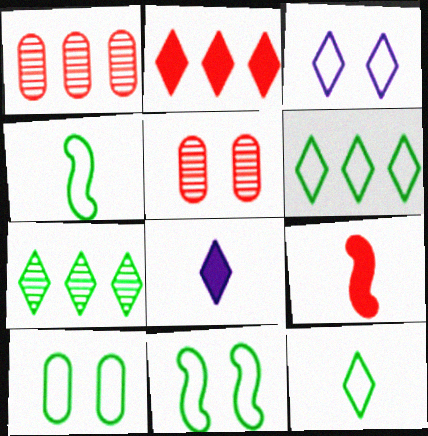[[1, 8, 11], 
[4, 6, 10]]